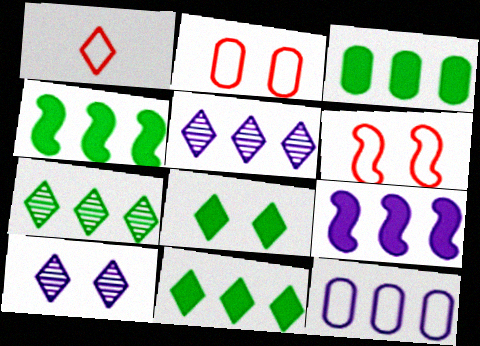[[1, 5, 8], 
[1, 10, 11], 
[3, 4, 11], 
[5, 9, 12]]